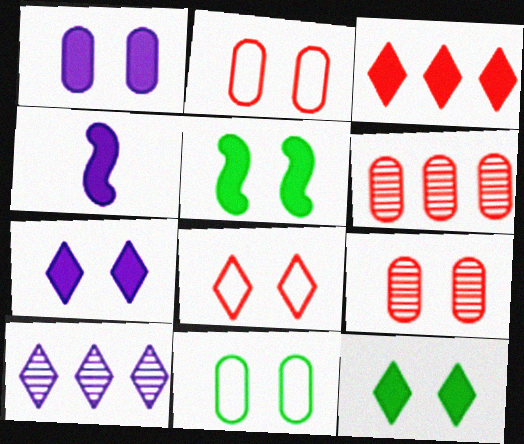[[1, 9, 11]]